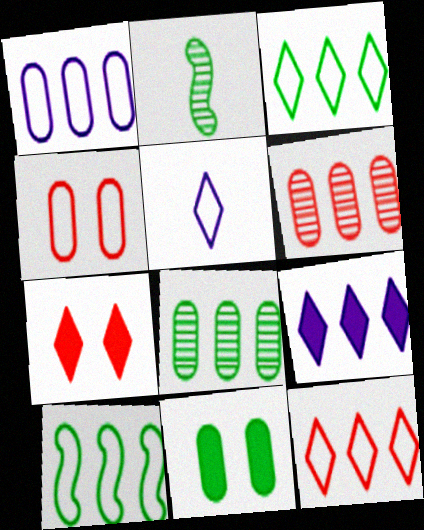[[1, 2, 7], 
[1, 10, 12], 
[2, 3, 11], 
[2, 4, 9], 
[4, 5, 10], 
[6, 9, 10]]